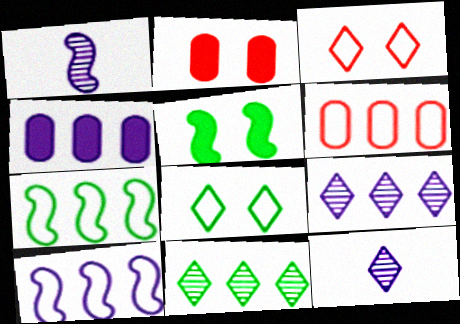[[2, 7, 12], 
[4, 9, 10], 
[5, 6, 12]]